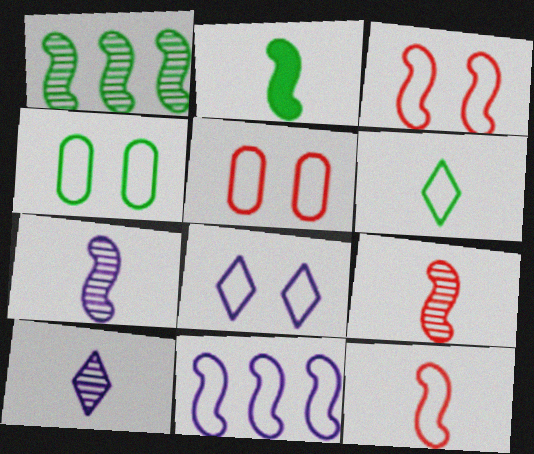[[2, 7, 12], 
[3, 4, 8], 
[5, 6, 11]]